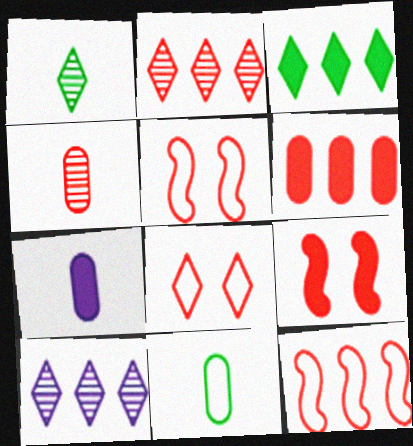[[2, 6, 12], 
[3, 7, 9], 
[4, 7, 11], 
[9, 10, 11]]